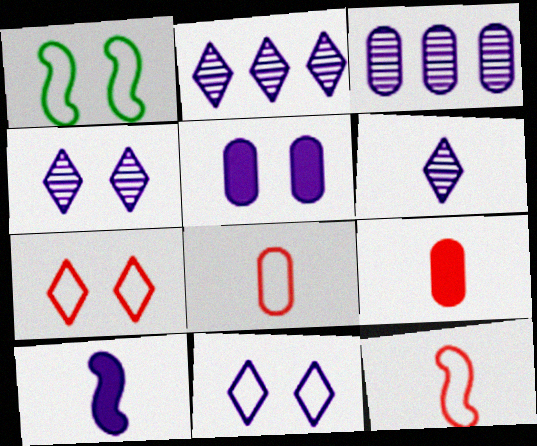[[1, 2, 9], 
[2, 4, 6], 
[3, 10, 11]]